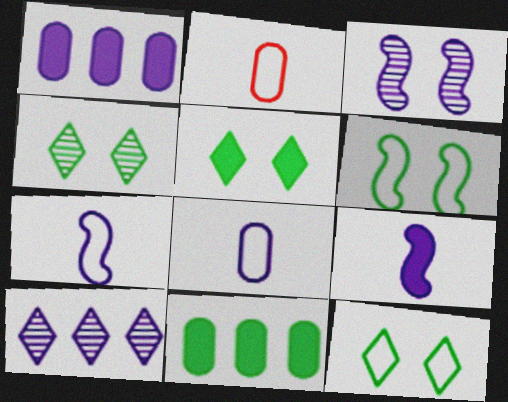[[4, 5, 12]]